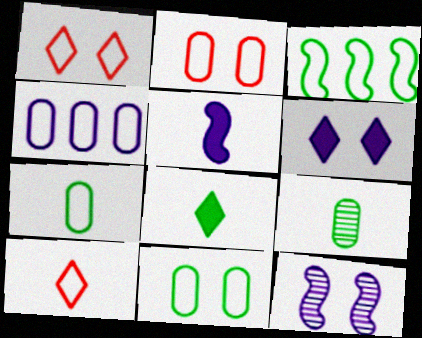[[2, 4, 7], 
[5, 9, 10]]